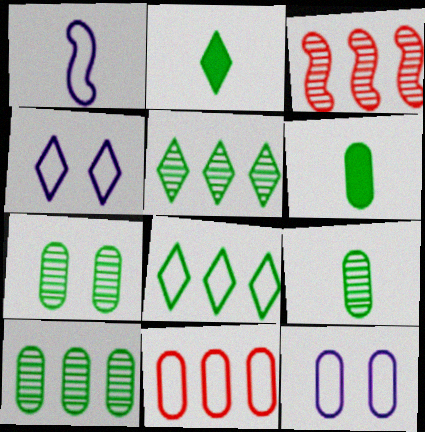[[2, 3, 12], 
[3, 4, 6], 
[7, 9, 10]]